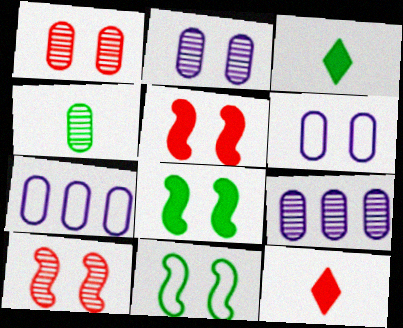[[1, 4, 9], 
[3, 7, 10], 
[9, 11, 12]]